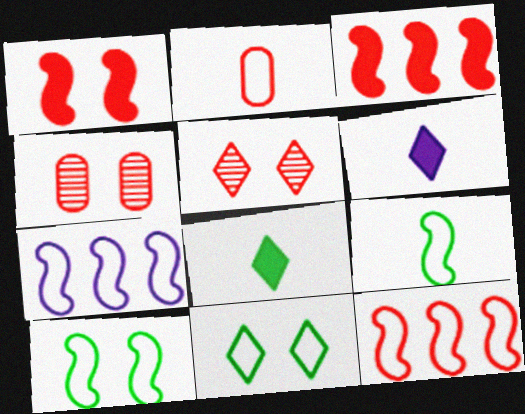[[2, 3, 5], 
[2, 7, 11], 
[4, 7, 8]]